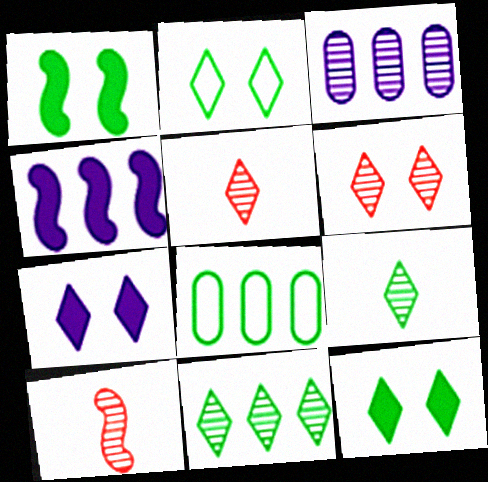[[1, 8, 9], 
[2, 6, 7], 
[7, 8, 10]]